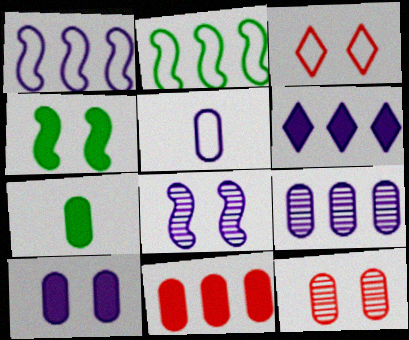[[1, 6, 9], 
[2, 3, 5], 
[5, 6, 8], 
[5, 9, 10], 
[7, 10, 11]]